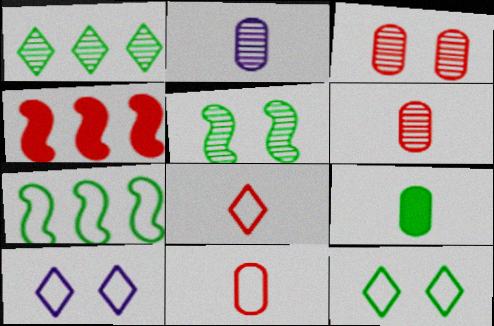[[2, 4, 12], 
[2, 9, 11], 
[3, 4, 8], 
[7, 10, 11]]